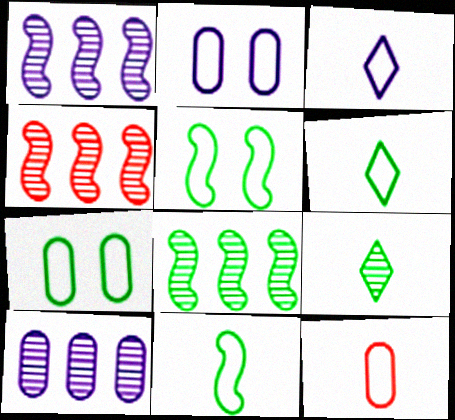[[1, 4, 8], 
[3, 11, 12]]